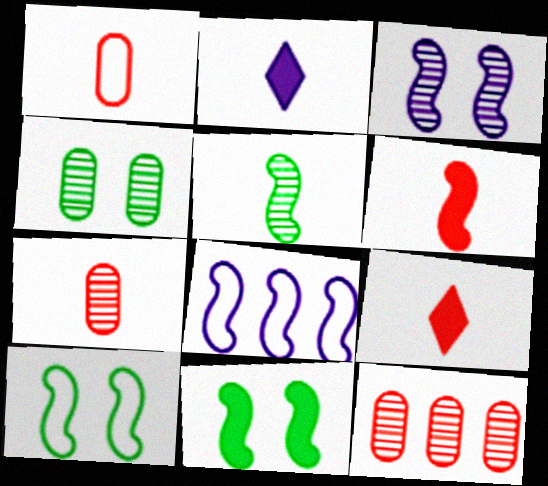[[1, 2, 5], 
[2, 10, 12], 
[4, 8, 9]]